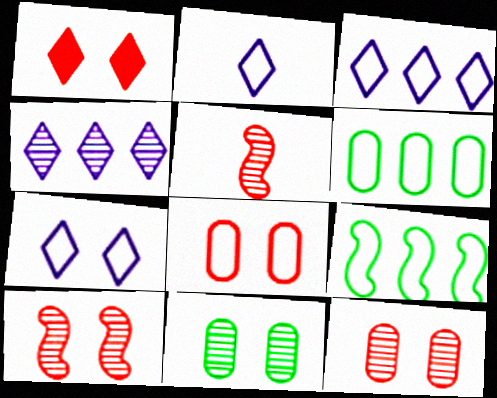[[1, 8, 10], 
[2, 3, 7], 
[2, 8, 9], 
[4, 5, 11]]